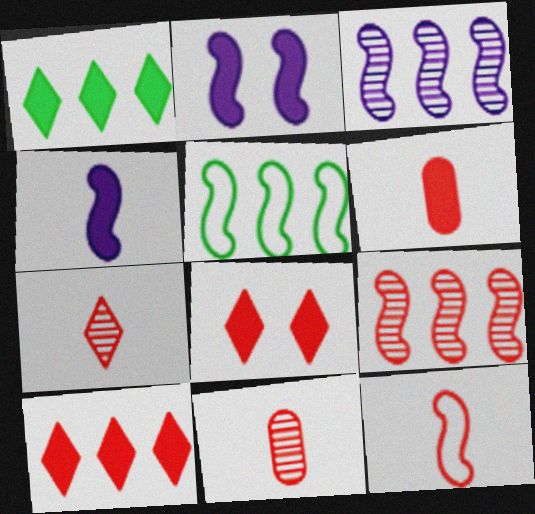[[1, 2, 6], 
[6, 7, 12]]